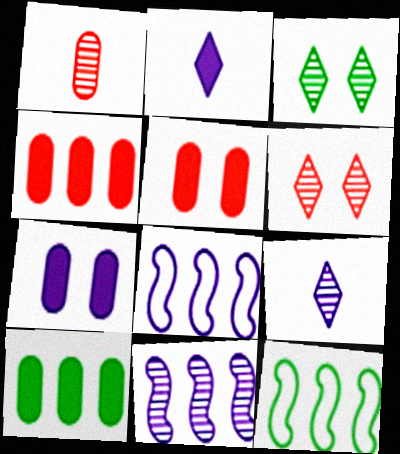[[1, 3, 11], 
[5, 9, 12], 
[7, 8, 9]]